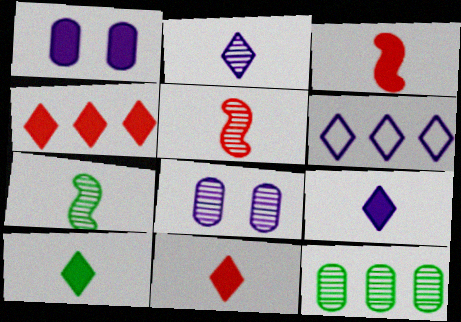[[9, 10, 11]]